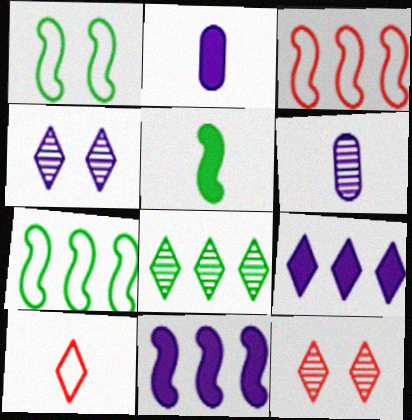[[2, 7, 12], 
[5, 6, 10]]